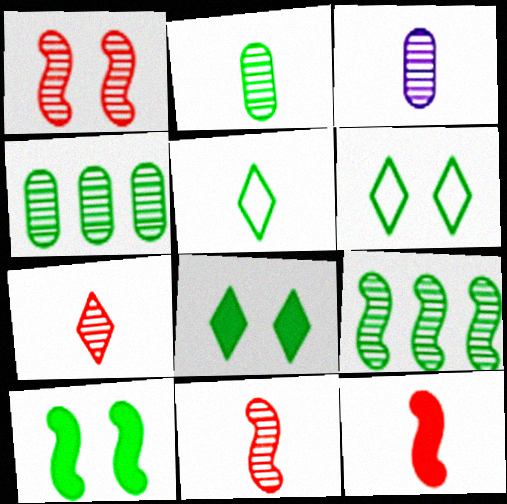[[3, 5, 12], 
[4, 5, 10]]